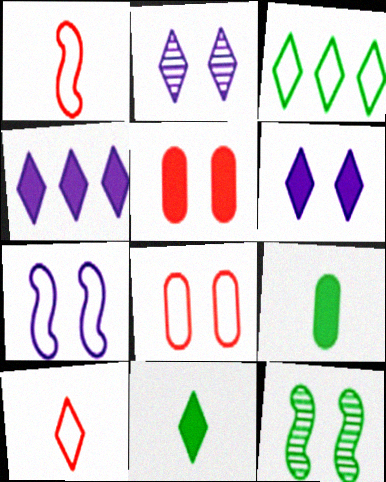[[3, 9, 12], 
[6, 8, 12]]